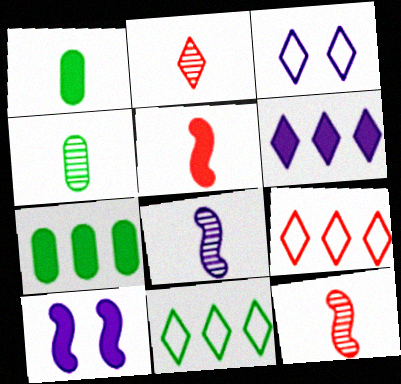[[2, 4, 8], 
[3, 7, 12], 
[4, 9, 10]]